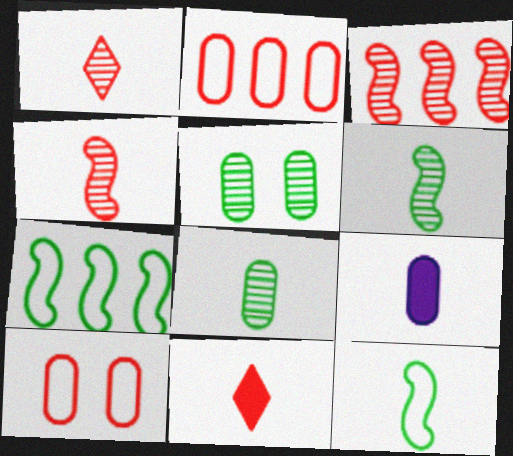[[1, 9, 12], 
[2, 5, 9], 
[3, 10, 11]]